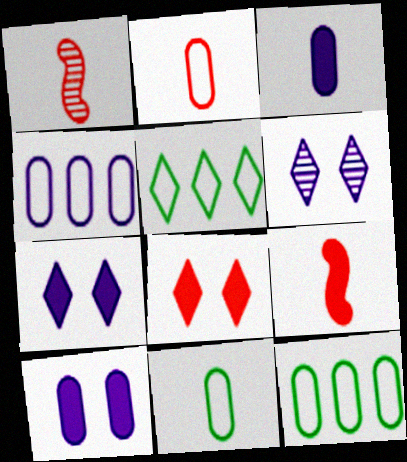[[1, 5, 10], 
[1, 7, 12], 
[6, 9, 12]]